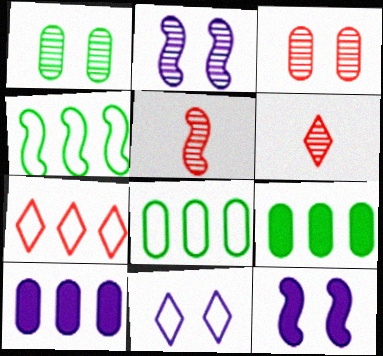[[4, 5, 12], 
[5, 9, 11], 
[6, 8, 12]]